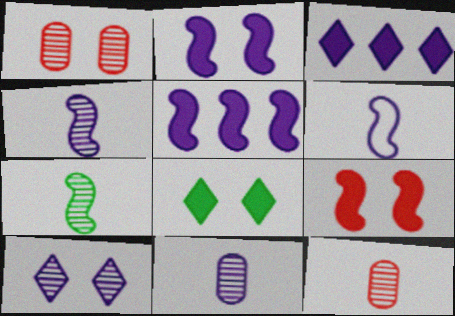[]